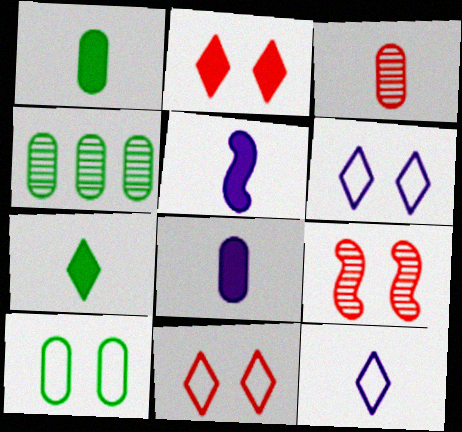[[1, 4, 10], 
[4, 5, 11]]